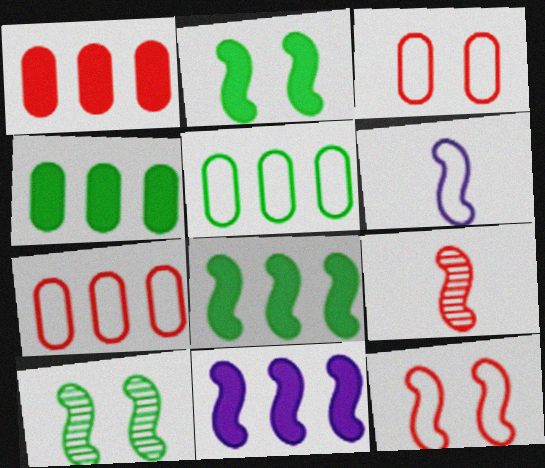[]